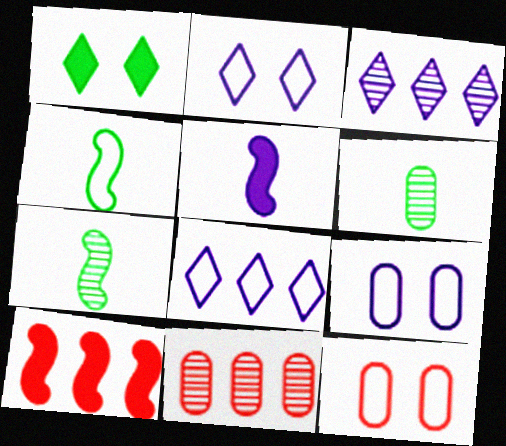[[2, 6, 10], 
[3, 5, 9], 
[4, 8, 12]]